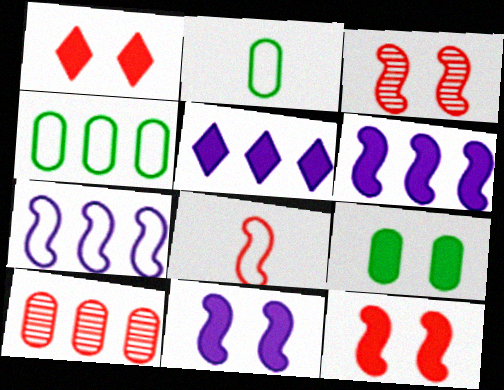[[1, 8, 10], 
[1, 9, 11], 
[2, 3, 5]]